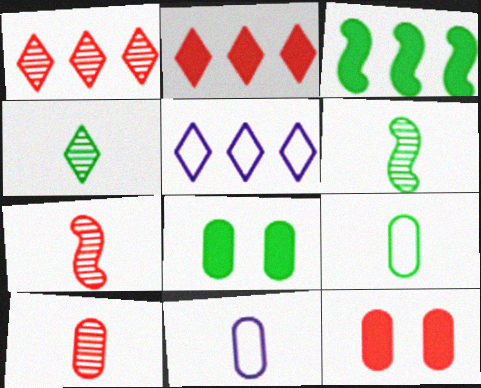[[5, 6, 12], 
[5, 7, 8]]